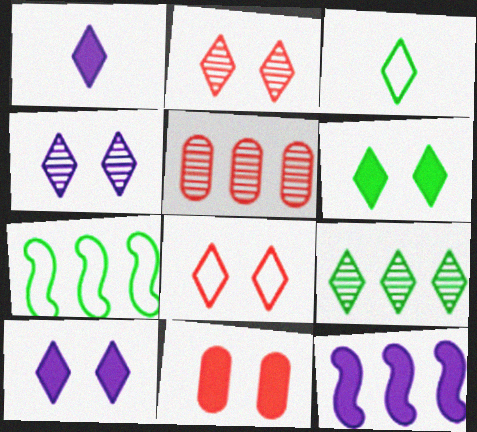[[1, 8, 9], 
[3, 6, 9], 
[4, 6, 8]]